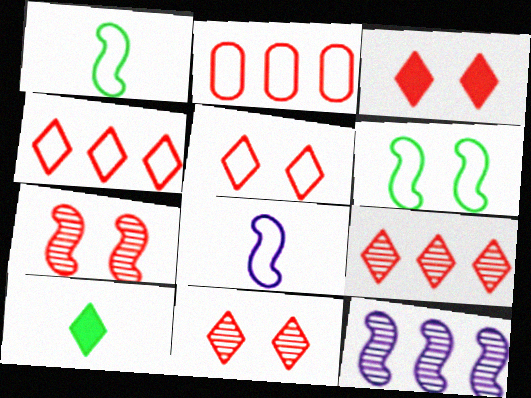[[3, 5, 11]]